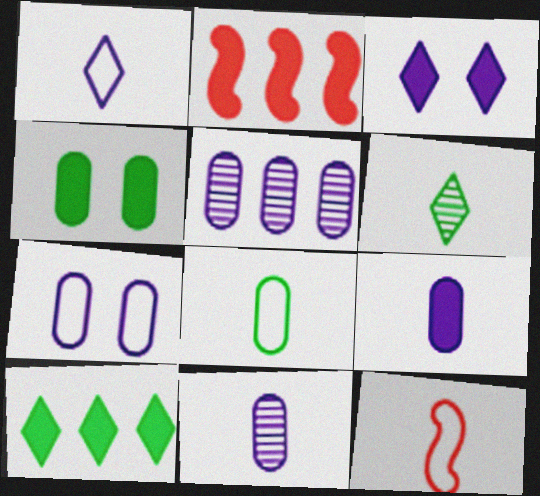[[1, 8, 12], 
[2, 6, 7], 
[5, 7, 9], 
[6, 9, 12]]